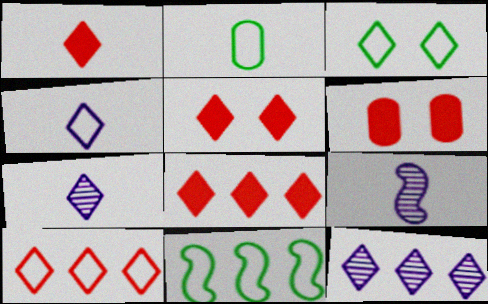[[1, 2, 9], 
[1, 3, 12], 
[1, 5, 8], 
[2, 3, 11], 
[3, 4, 10], 
[3, 7, 8], 
[6, 7, 11]]